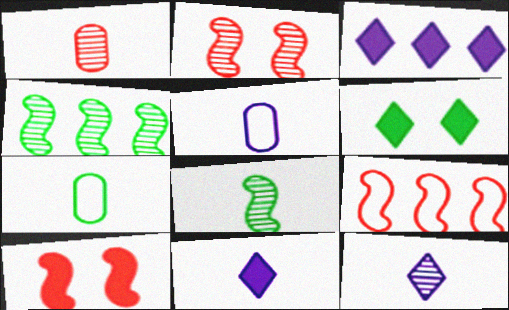[[1, 8, 12], 
[2, 3, 7], 
[4, 6, 7]]